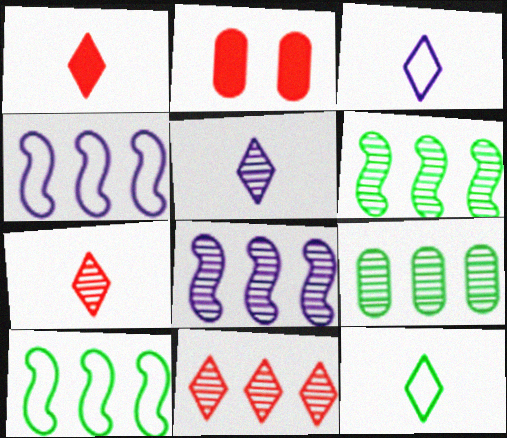[[1, 5, 12], 
[2, 3, 6], 
[2, 5, 10], 
[2, 8, 12], 
[8, 9, 11]]